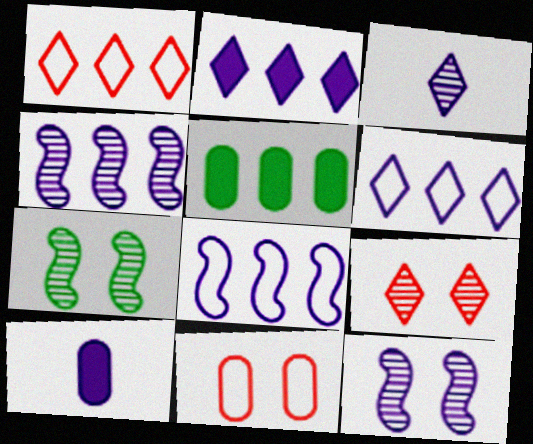[[1, 4, 5], 
[1, 7, 10], 
[6, 10, 12]]